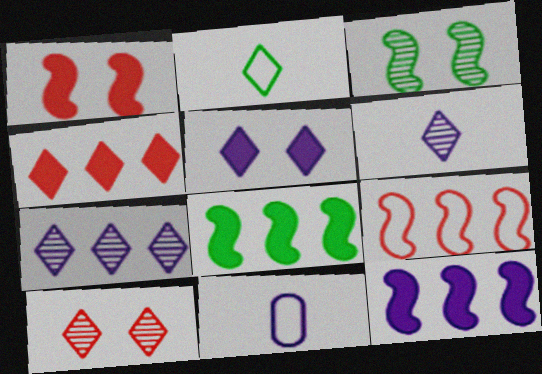[[3, 4, 11], 
[8, 10, 11]]